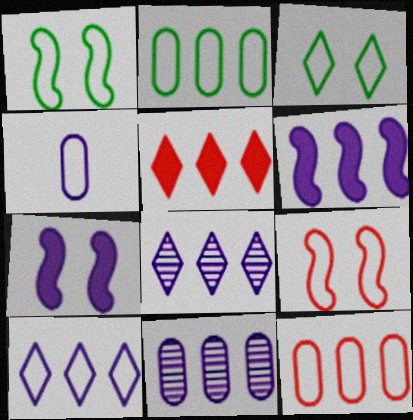[[4, 7, 8], 
[6, 10, 11]]